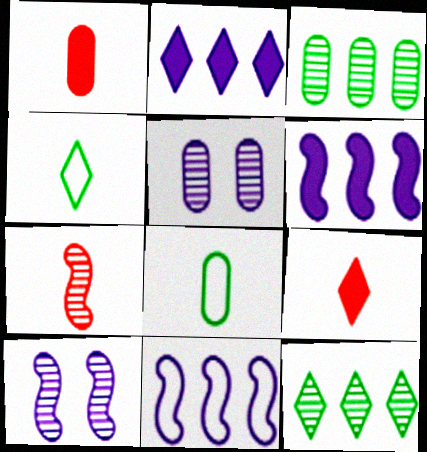[[5, 7, 12]]